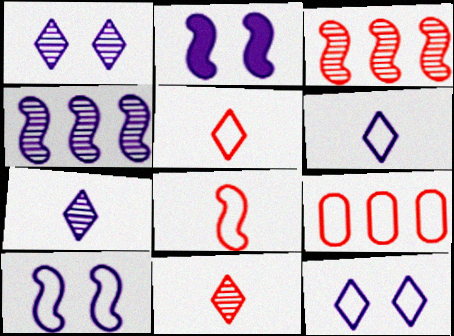[]